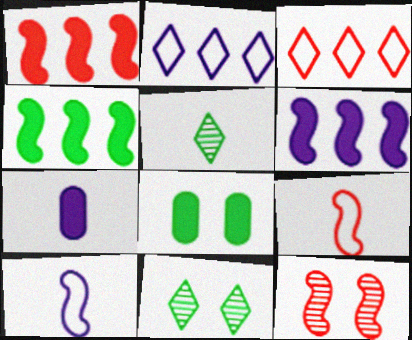[[1, 4, 6], 
[1, 9, 12], 
[4, 10, 12], 
[5, 7, 9]]